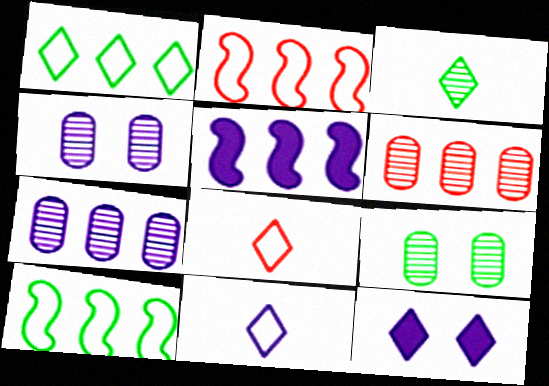[[1, 5, 6], 
[4, 5, 11], 
[5, 8, 9]]